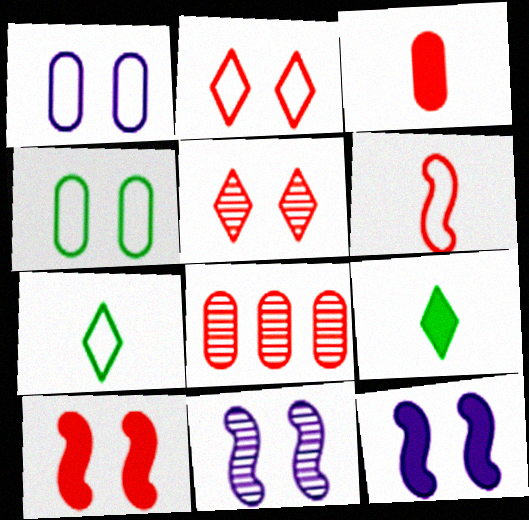[[4, 5, 12], 
[7, 8, 12]]